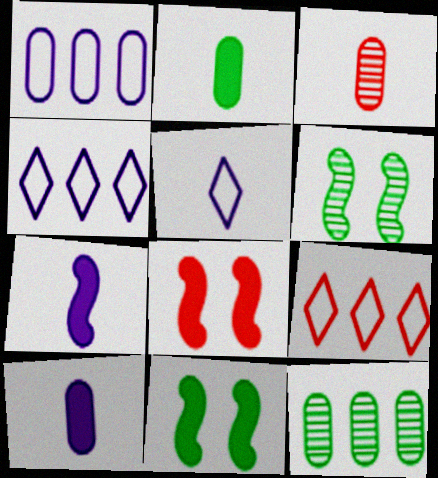[[3, 4, 11], 
[3, 8, 9], 
[5, 8, 12], 
[6, 9, 10]]